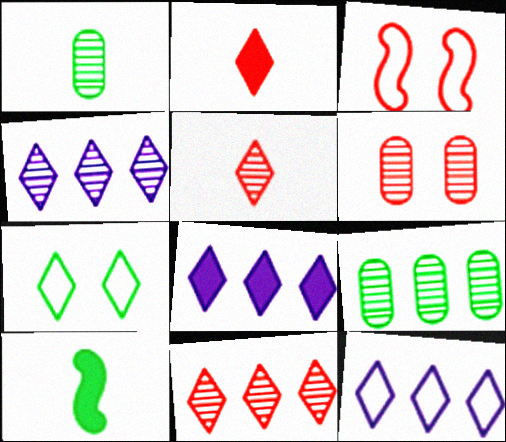[[1, 3, 8], 
[2, 4, 7], 
[4, 8, 12], 
[5, 7, 8], 
[6, 10, 12], 
[7, 9, 10]]